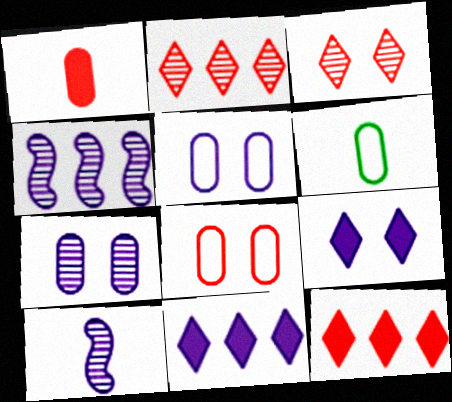[[5, 10, 11]]